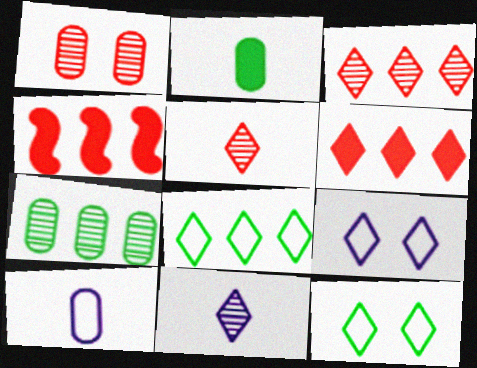[[6, 11, 12]]